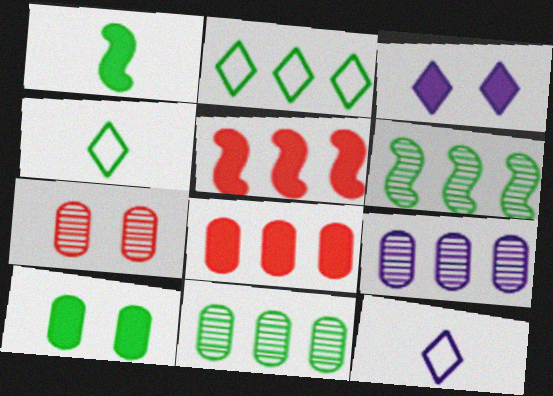[[1, 3, 8], 
[2, 5, 9], 
[4, 6, 10]]